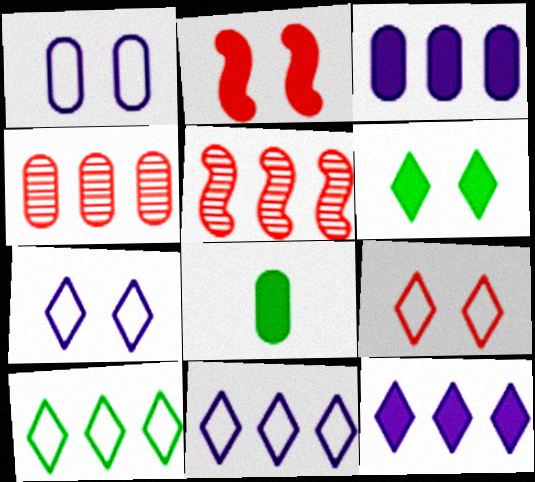[[1, 4, 8], 
[2, 8, 12], 
[3, 5, 10], 
[5, 7, 8]]